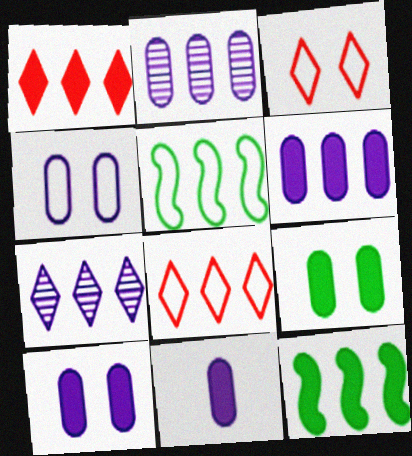[[1, 2, 5], 
[1, 6, 12], 
[2, 4, 11], 
[2, 8, 12], 
[6, 10, 11]]